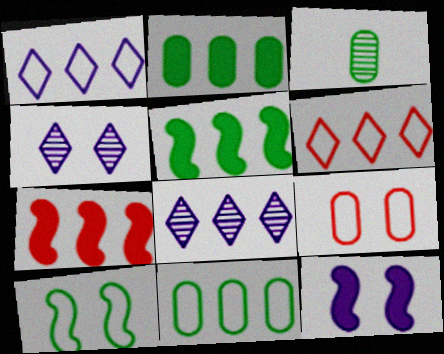[[3, 6, 12], 
[7, 8, 11]]